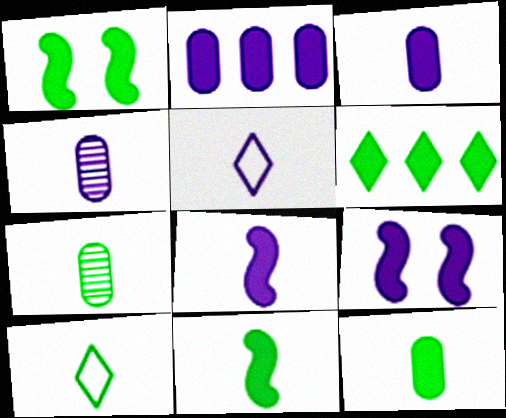[[1, 6, 12], 
[4, 5, 8], 
[7, 10, 11]]